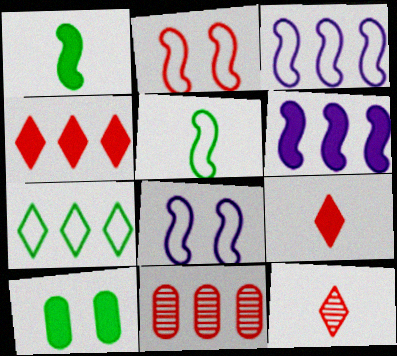[[2, 3, 5], 
[2, 9, 11], 
[3, 10, 12], 
[6, 7, 11], 
[6, 9, 10]]